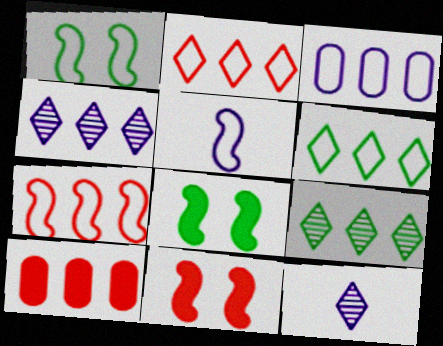[[1, 5, 7], 
[1, 10, 12], 
[3, 6, 7]]